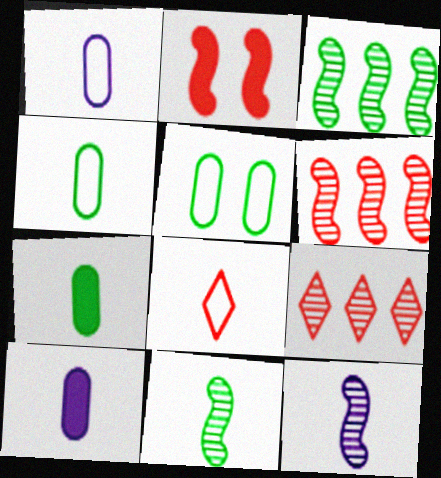[[7, 8, 12], 
[8, 10, 11]]